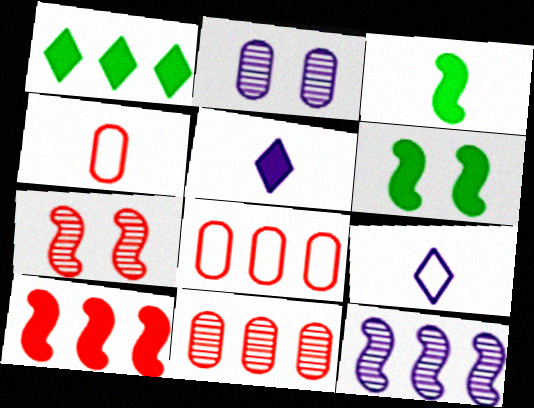[[1, 8, 12], 
[6, 9, 11]]